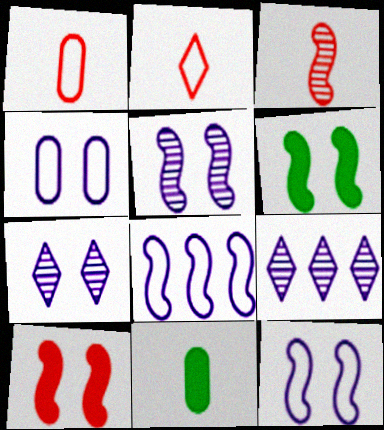[[1, 6, 9], 
[3, 6, 8]]